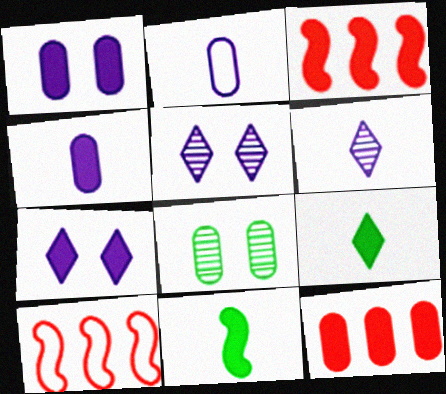[[1, 3, 9], 
[2, 8, 12], 
[7, 11, 12]]